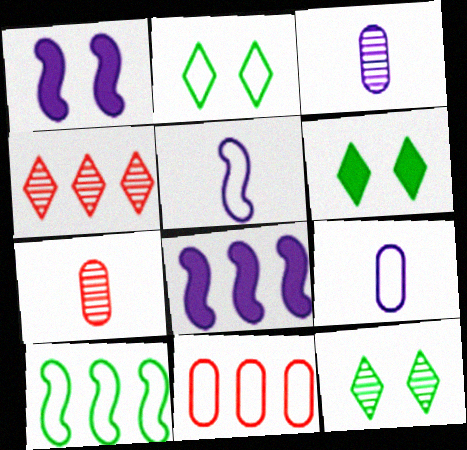[[2, 5, 11], 
[2, 6, 12], 
[2, 7, 8]]